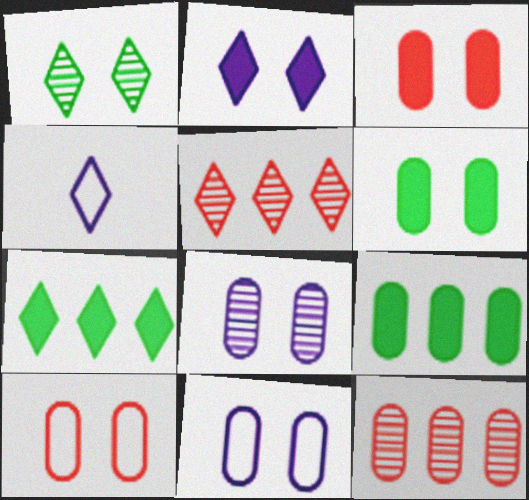[[6, 8, 10]]